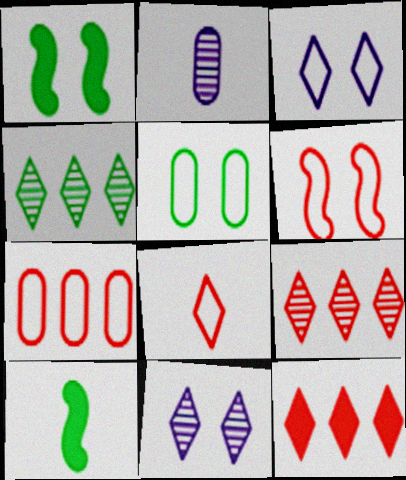[[2, 8, 10], 
[3, 5, 6], 
[4, 5, 10], 
[6, 7, 8], 
[7, 10, 11]]